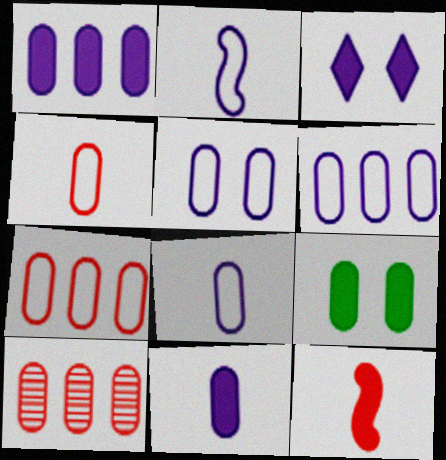[[5, 6, 8], 
[8, 9, 10]]